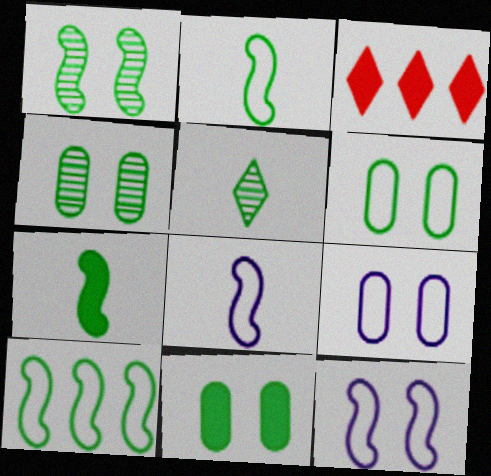[[1, 7, 10], 
[3, 4, 8], 
[4, 6, 11], 
[5, 10, 11]]